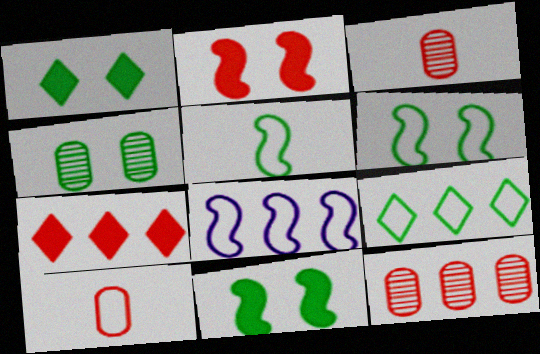[[1, 3, 8], 
[1, 4, 6]]